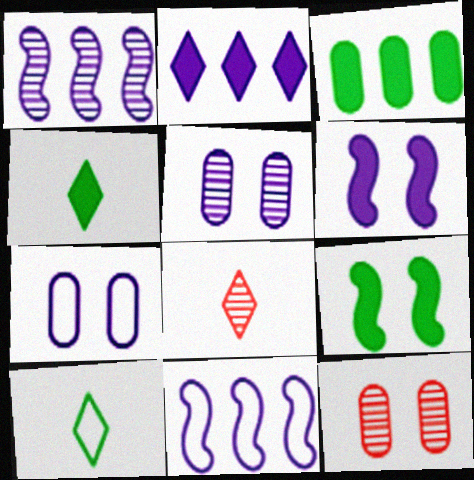[[3, 4, 9], 
[4, 11, 12]]